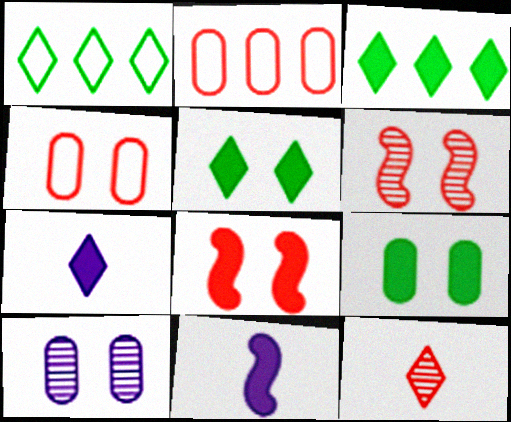[[2, 8, 12], 
[4, 9, 10]]